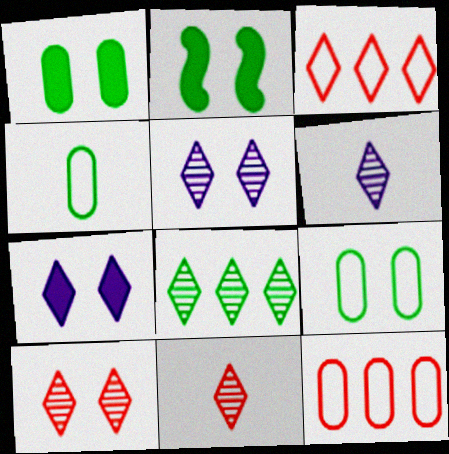[[2, 4, 8], 
[2, 6, 12], 
[5, 8, 11], 
[6, 8, 10]]